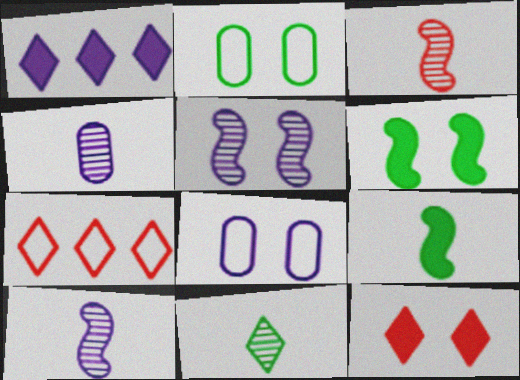[[1, 2, 3], 
[1, 8, 10], 
[2, 5, 12], 
[3, 4, 11], 
[4, 6, 7]]